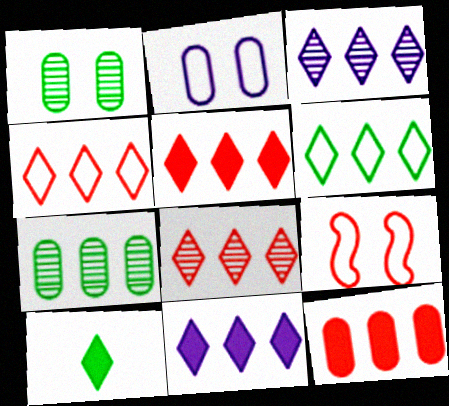[[3, 5, 6], 
[4, 5, 8], 
[6, 8, 11]]